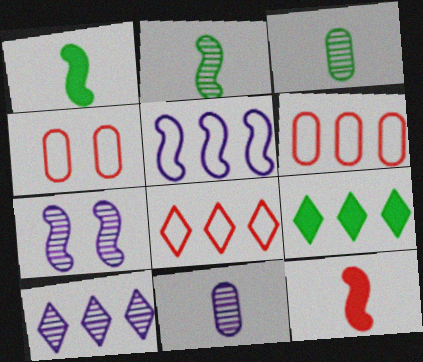[[1, 4, 10], 
[7, 10, 11], 
[8, 9, 10]]